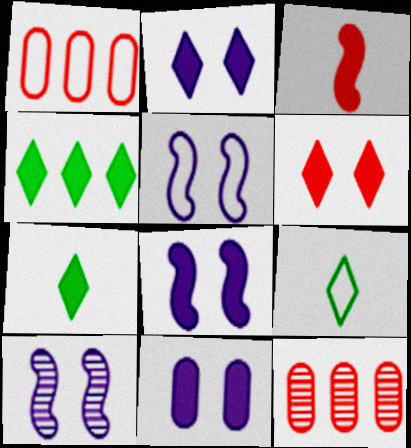[[1, 5, 9], 
[1, 7, 10], 
[2, 8, 11], 
[3, 4, 11], 
[5, 7, 12], 
[5, 8, 10], 
[8, 9, 12]]